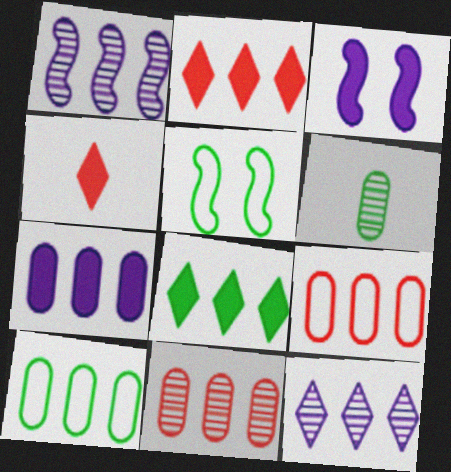[[1, 2, 10], 
[1, 8, 9], 
[5, 6, 8], 
[7, 10, 11]]